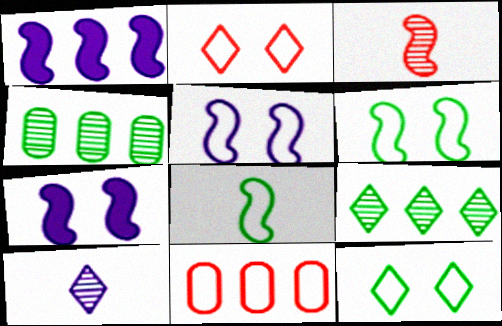[[1, 3, 6], 
[1, 9, 11]]